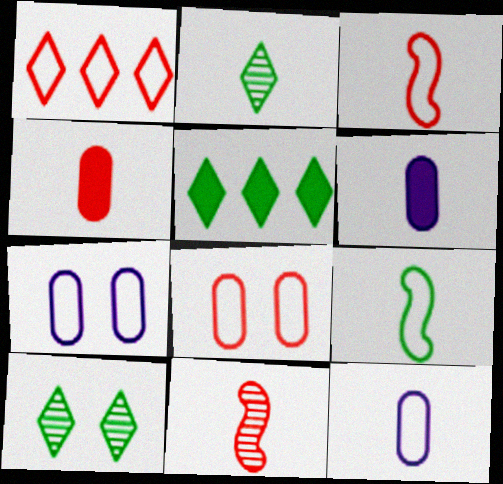[[1, 3, 8], 
[1, 7, 9], 
[2, 3, 6], 
[5, 7, 11]]